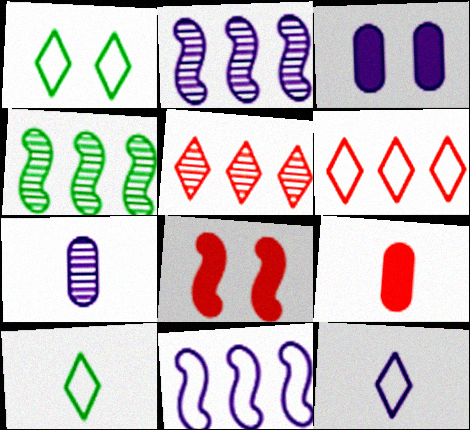[[1, 2, 9], 
[1, 6, 12], 
[2, 3, 12]]